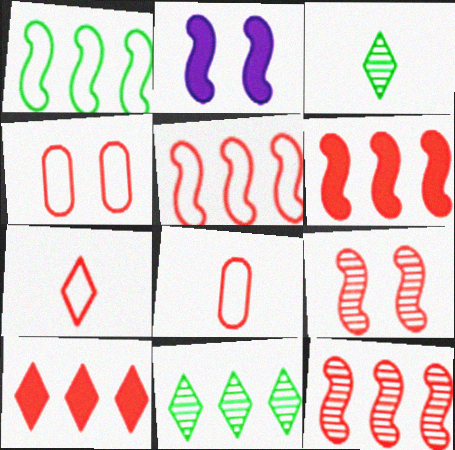[[2, 8, 11], 
[4, 5, 7], 
[5, 6, 12], 
[8, 9, 10]]